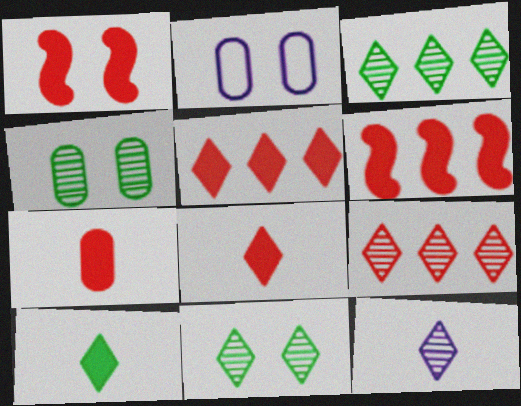[[1, 2, 11], 
[1, 5, 7], 
[9, 11, 12]]